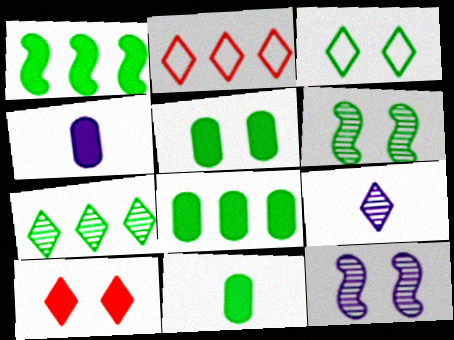[[1, 4, 10], 
[2, 4, 6], 
[2, 11, 12], 
[3, 5, 6], 
[5, 8, 11]]